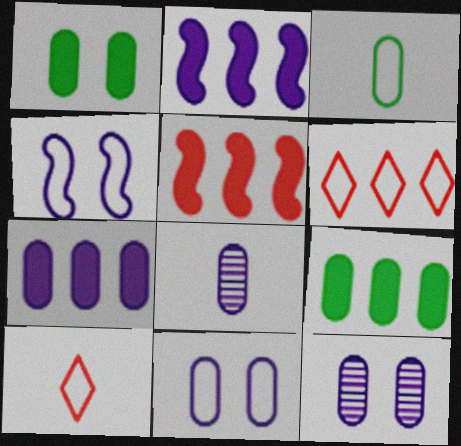[[3, 4, 6], 
[7, 8, 11]]